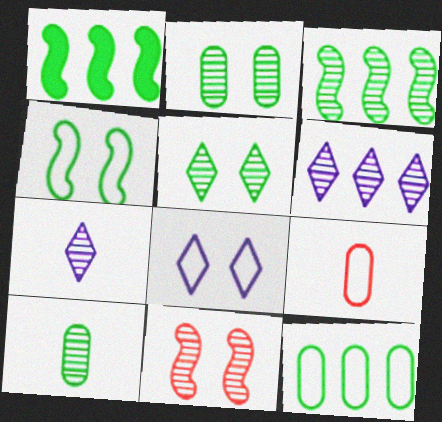[[3, 5, 10], 
[6, 10, 11]]